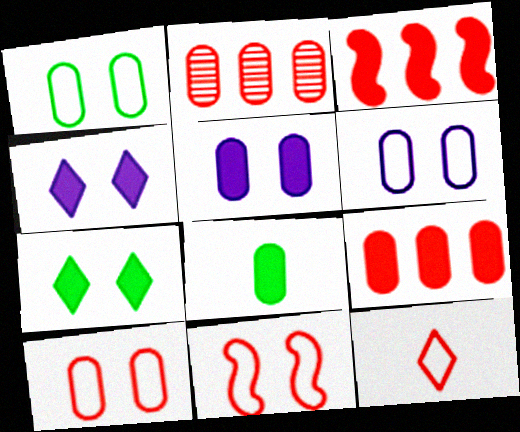[[1, 6, 10], 
[2, 6, 8], 
[3, 4, 8], 
[5, 8, 9]]